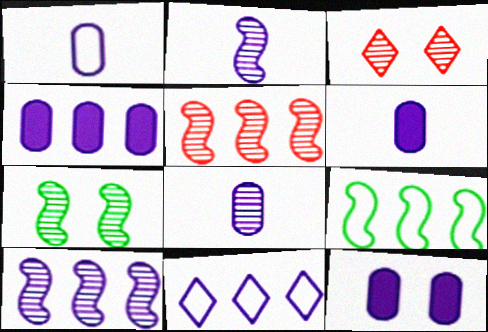[[1, 6, 8], 
[2, 5, 7], 
[2, 11, 12], 
[3, 6, 9], 
[4, 6, 12], 
[4, 10, 11]]